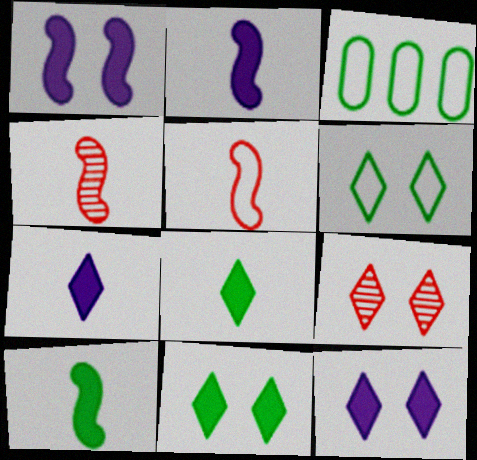[[2, 3, 9], 
[3, 4, 12], 
[6, 9, 12]]